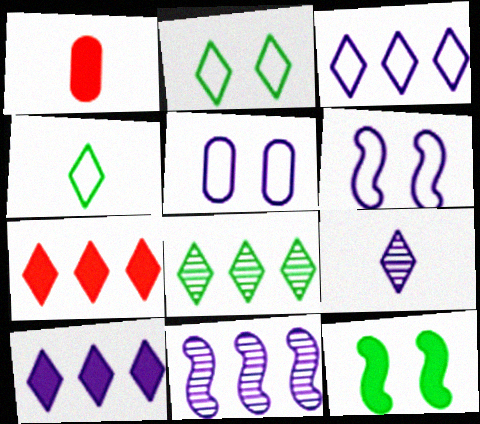[[1, 2, 11], 
[1, 6, 8], 
[1, 10, 12], 
[2, 7, 9], 
[3, 7, 8]]